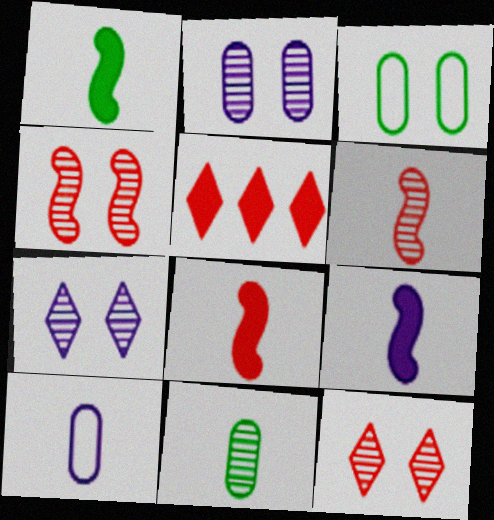[[1, 8, 9]]